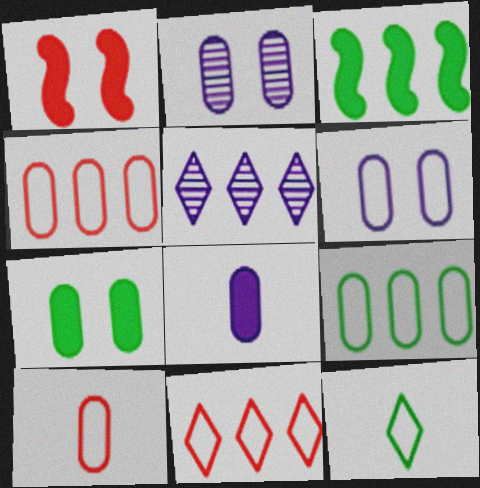[[3, 4, 5], 
[6, 9, 10]]